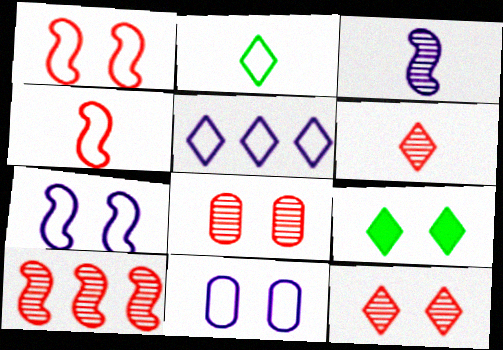[[5, 6, 9], 
[6, 8, 10], 
[7, 8, 9]]